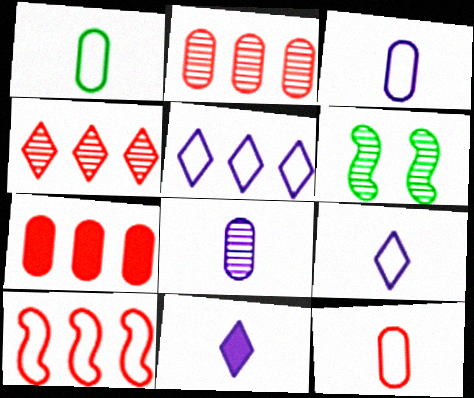[[1, 3, 12], 
[4, 6, 8], 
[4, 7, 10], 
[6, 7, 9]]